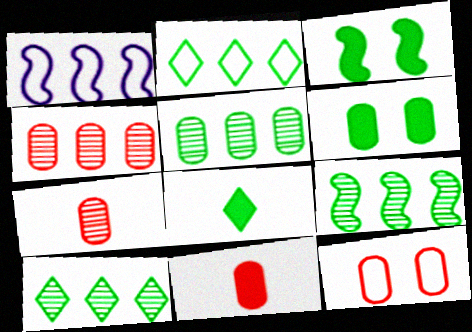[[4, 11, 12], 
[5, 9, 10]]